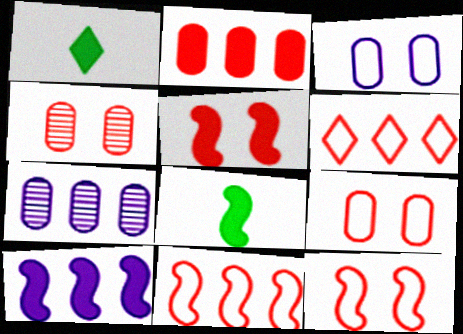[[1, 7, 12], 
[5, 8, 10]]